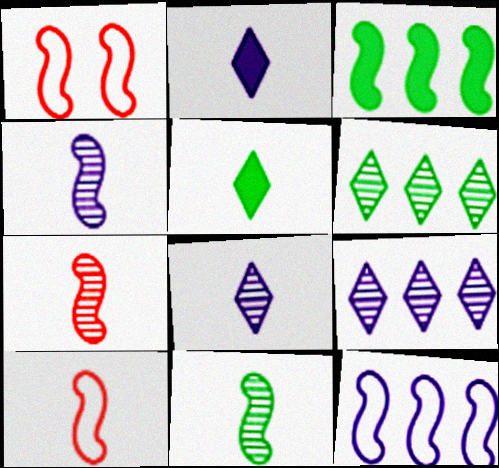[[1, 3, 4], 
[4, 7, 11]]